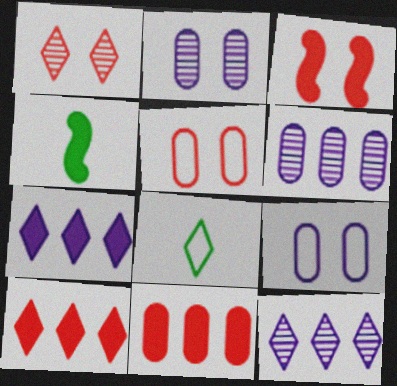[[1, 3, 5], 
[1, 7, 8], 
[3, 6, 8], 
[4, 5, 12]]